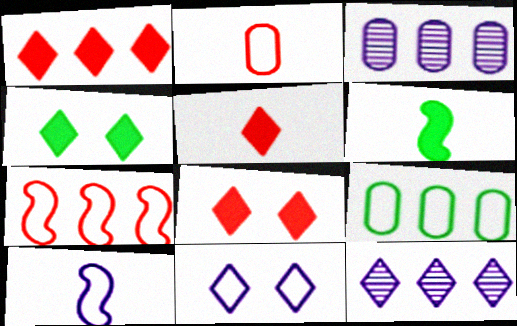[[1, 5, 8]]